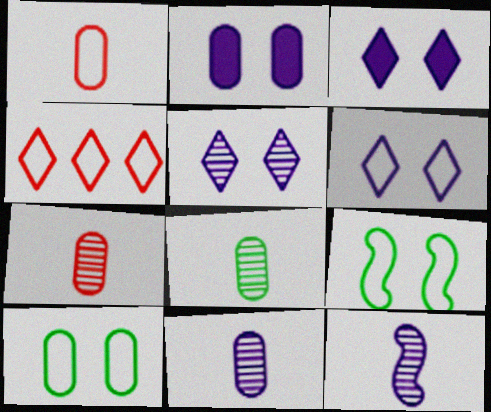[[3, 5, 6], 
[7, 8, 11]]